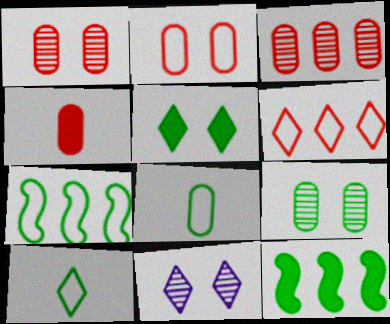[[2, 3, 4], 
[4, 7, 11], 
[9, 10, 12]]